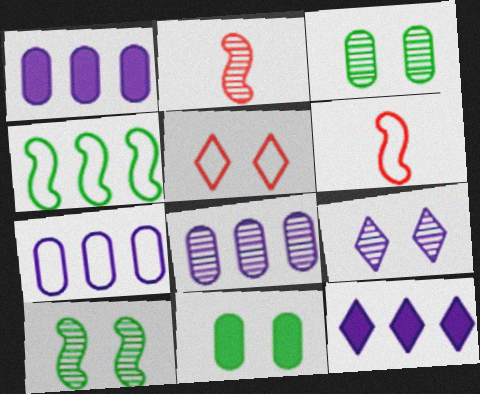[[1, 7, 8], 
[3, 6, 12]]